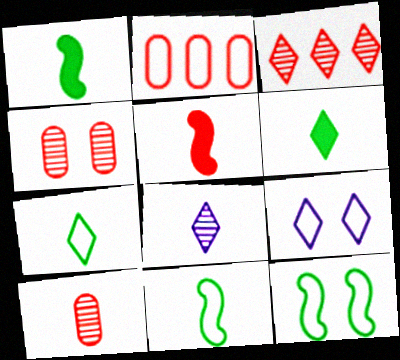[[2, 9, 11], 
[3, 6, 9]]